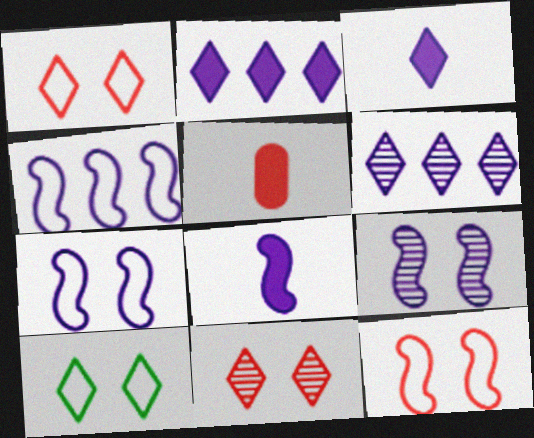[[4, 8, 9]]